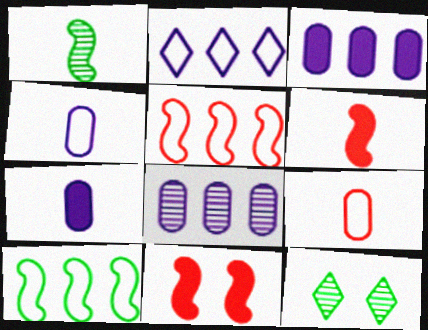[[5, 7, 12]]